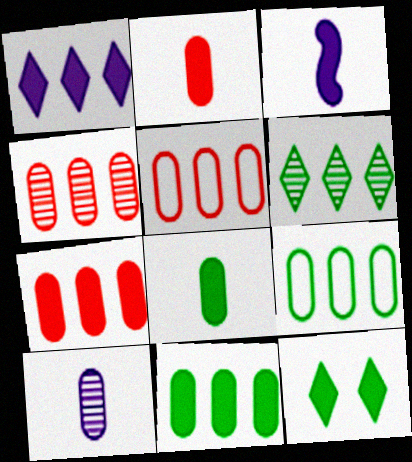[[3, 7, 12], 
[4, 5, 7]]